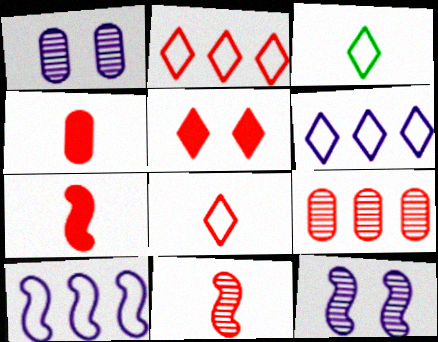[[4, 8, 11]]